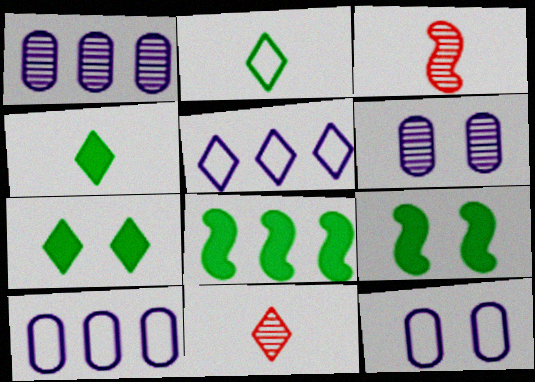[[3, 7, 10], 
[5, 7, 11], 
[8, 11, 12], 
[9, 10, 11]]